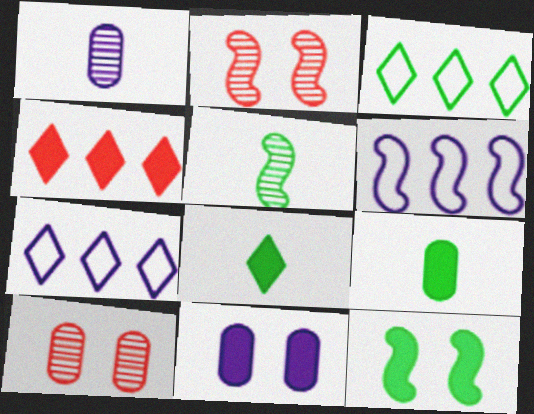[[2, 7, 9], 
[6, 8, 10]]